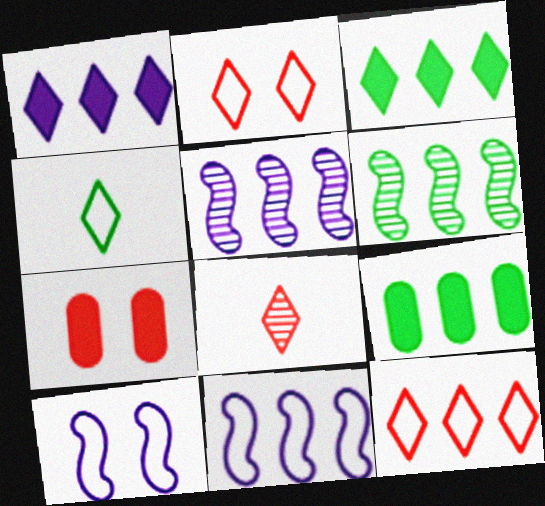[[4, 5, 7], 
[5, 9, 12], 
[8, 9, 10]]